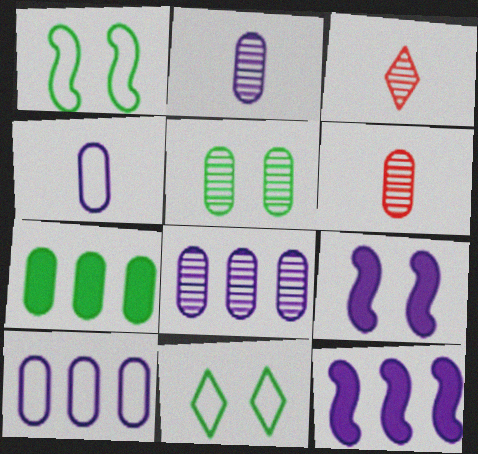[[5, 6, 8], 
[6, 11, 12]]